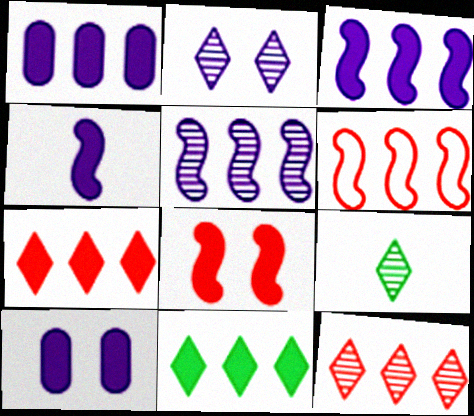[[2, 9, 12], 
[6, 9, 10]]